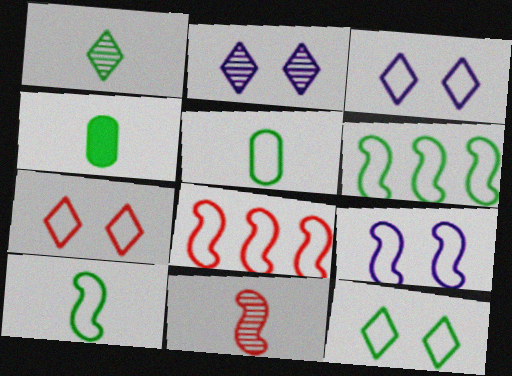[[1, 4, 10], 
[2, 4, 8], 
[3, 5, 8], 
[3, 7, 12], 
[5, 6, 12], 
[8, 9, 10]]